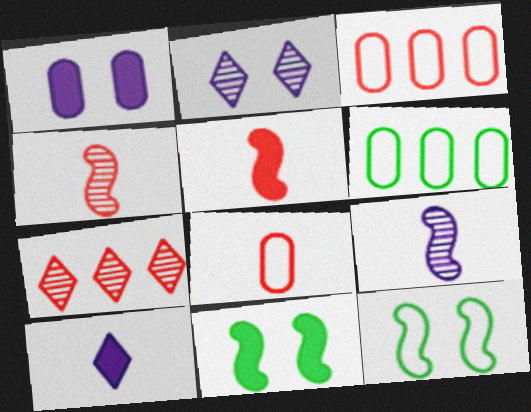[[2, 5, 6]]